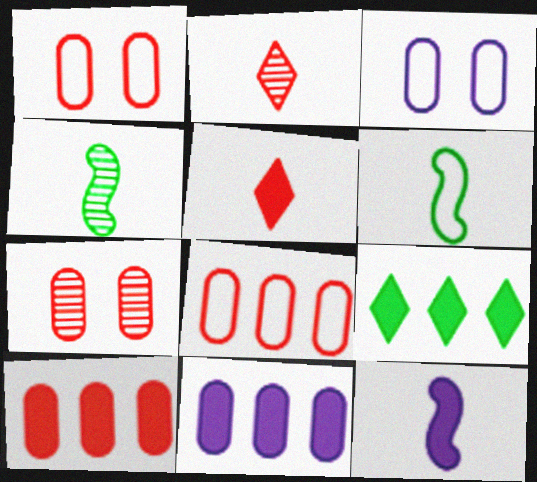[]